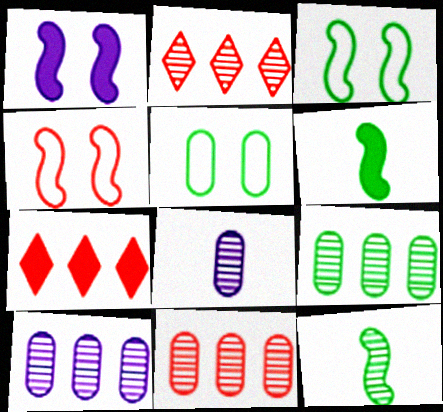[[3, 7, 8], 
[9, 10, 11]]